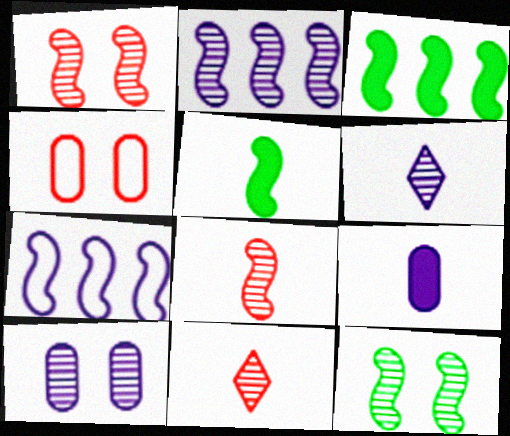[[1, 5, 7], 
[2, 6, 10], 
[2, 8, 12], 
[3, 4, 6]]